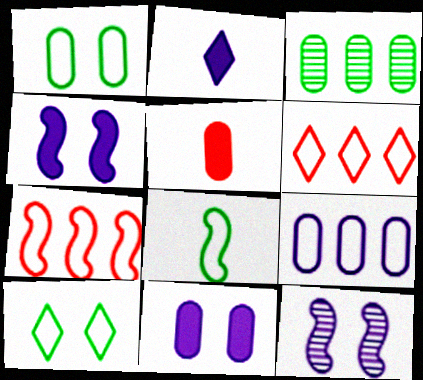[[2, 9, 12]]